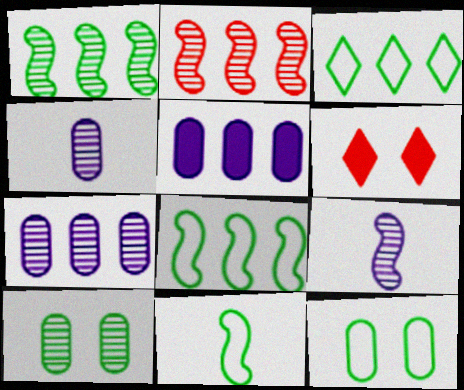[[2, 3, 5], 
[3, 11, 12], 
[4, 6, 8], 
[6, 7, 11]]